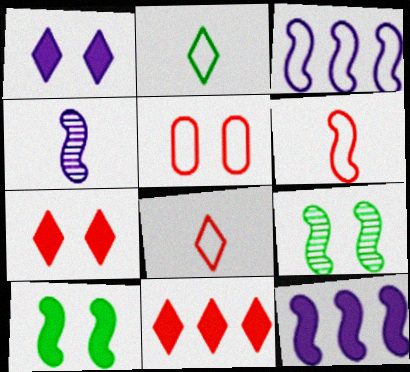[[1, 5, 9], 
[2, 3, 5], 
[6, 9, 12]]